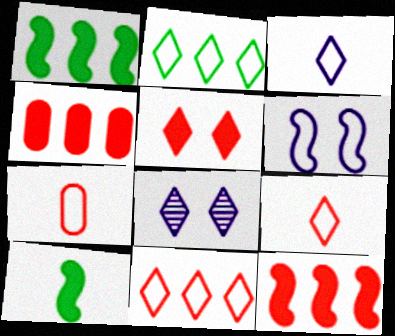[[1, 7, 8], 
[2, 6, 7]]